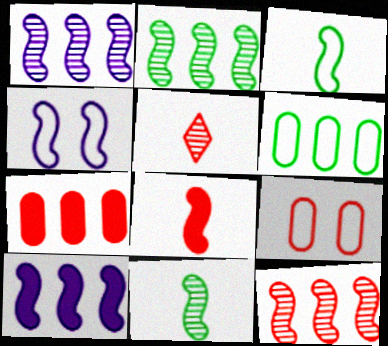[[1, 2, 12], 
[2, 4, 8]]